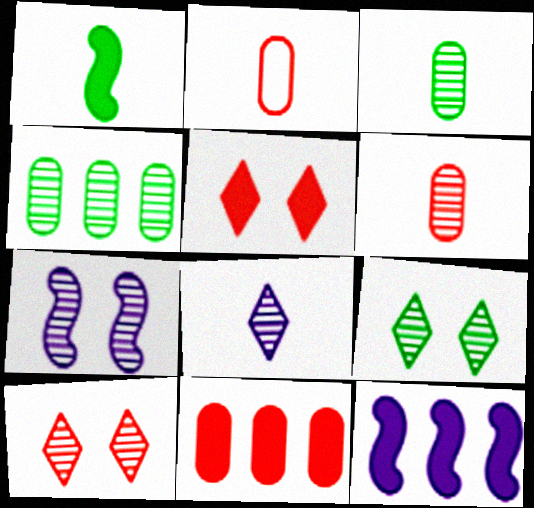[[1, 2, 8], 
[2, 9, 12]]